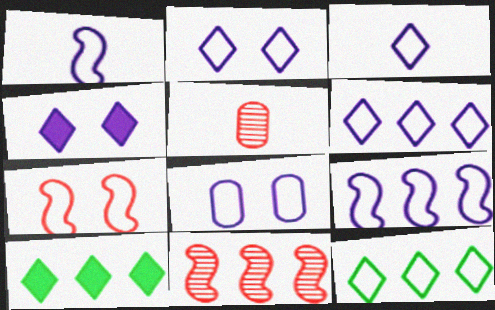[[1, 6, 8], 
[2, 3, 6], 
[3, 8, 9]]